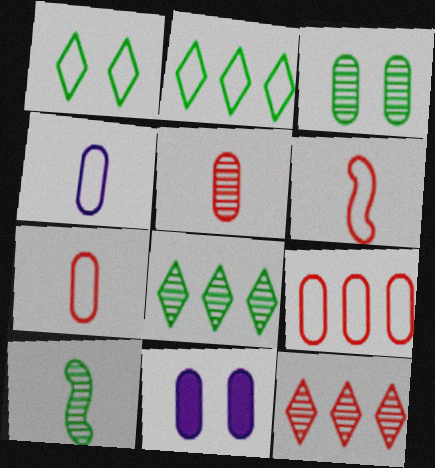[[3, 8, 10], 
[6, 8, 11]]